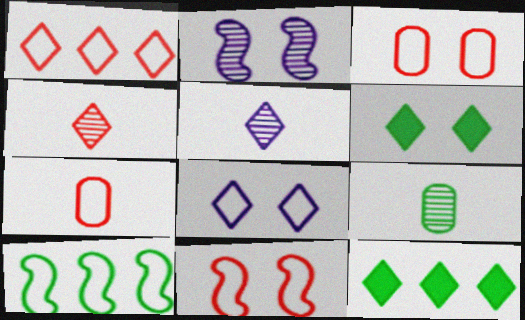[[1, 5, 6], 
[1, 7, 11], 
[2, 3, 6], 
[2, 7, 12], 
[4, 8, 12], 
[6, 9, 10], 
[7, 8, 10]]